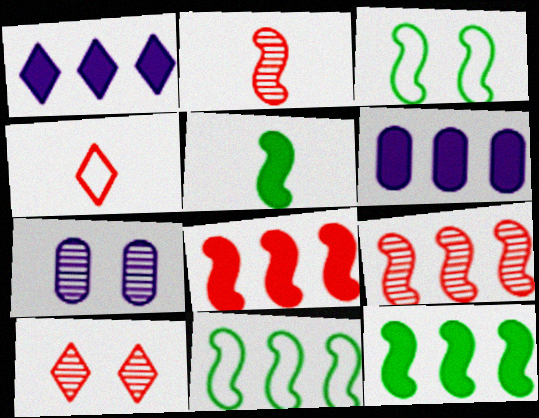[[4, 7, 12]]